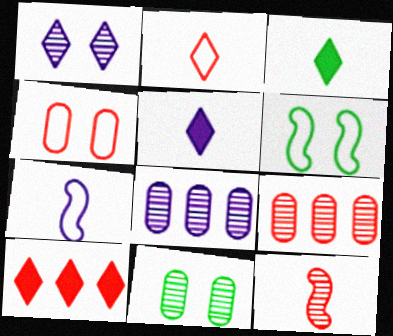[[4, 10, 12], 
[5, 6, 9], 
[7, 10, 11]]